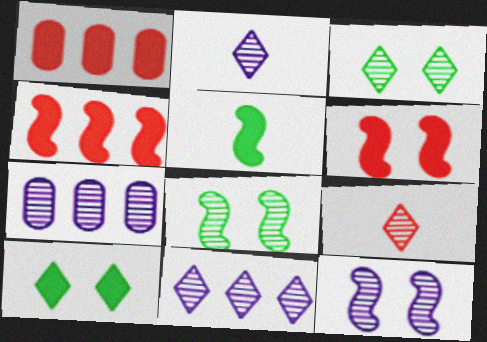[[2, 7, 12], 
[3, 9, 11], 
[7, 8, 9]]